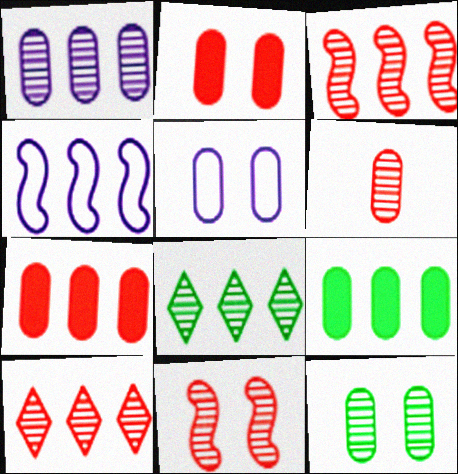[[1, 3, 8], 
[1, 6, 12], 
[2, 5, 12], 
[4, 7, 8], 
[4, 9, 10], 
[5, 6, 9], 
[6, 10, 11]]